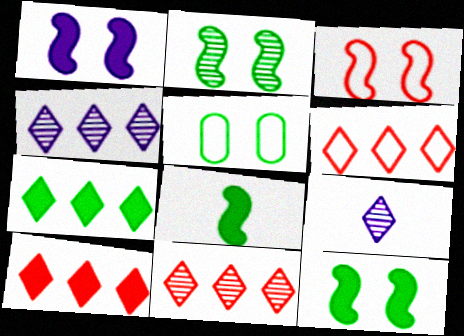[[1, 2, 3], 
[4, 6, 7], 
[6, 10, 11]]